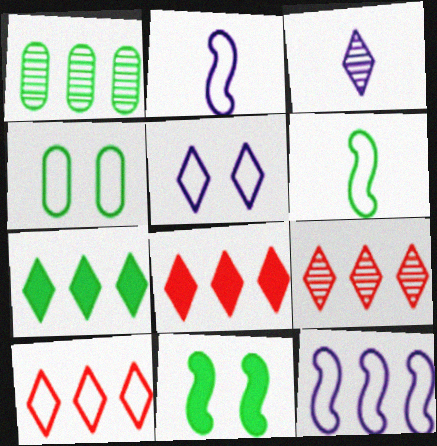[[1, 8, 12], 
[2, 4, 10], 
[8, 9, 10]]